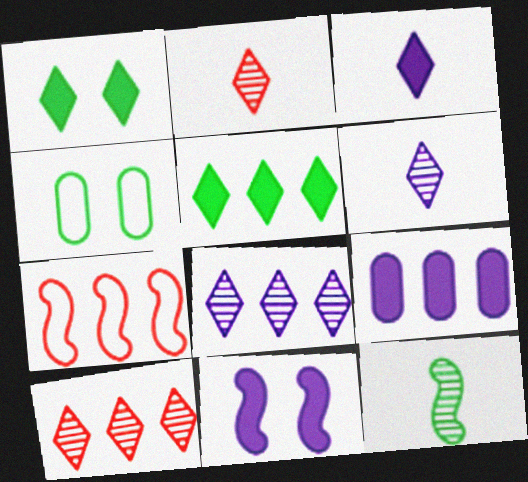[[3, 9, 11], 
[4, 5, 12], 
[7, 11, 12]]